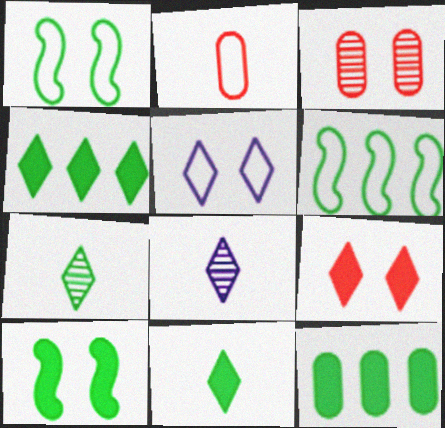[[1, 7, 12], 
[2, 5, 6], 
[3, 5, 10], 
[10, 11, 12]]